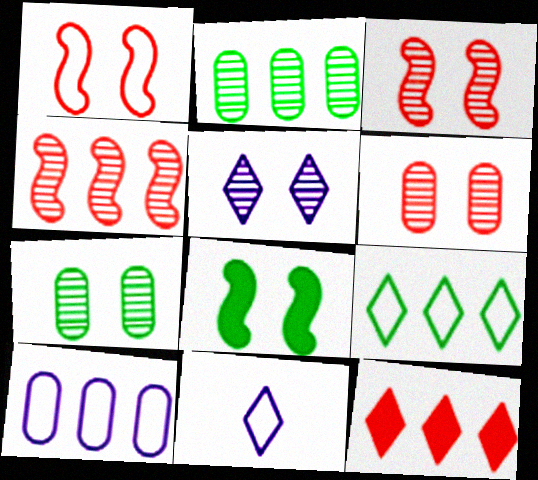[[3, 5, 7]]